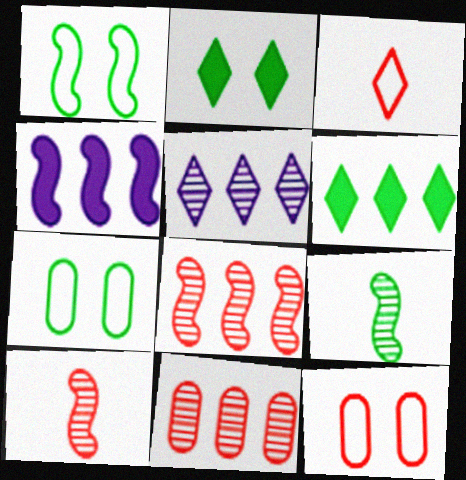[[1, 4, 10], 
[2, 3, 5], 
[6, 7, 9]]